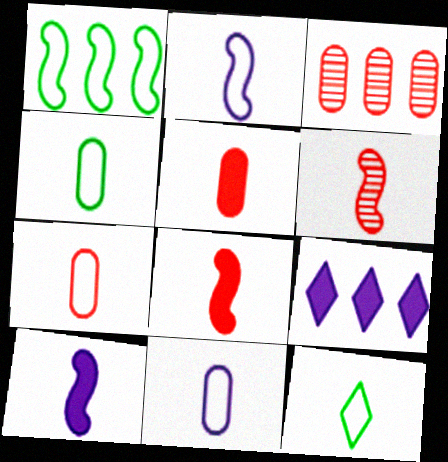[[1, 3, 9], 
[2, 7, 12], 
[4, 7, 11]]